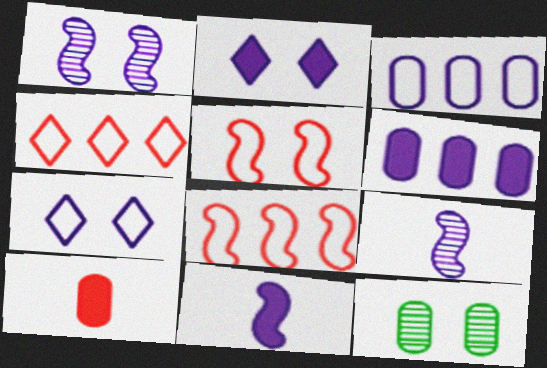[[2, 3, 9], 
[2, 5, 12], 
[2, 6, 11], 
[3, 10, 12], 
[4, 11, 12], 
[6, 7, 9]]